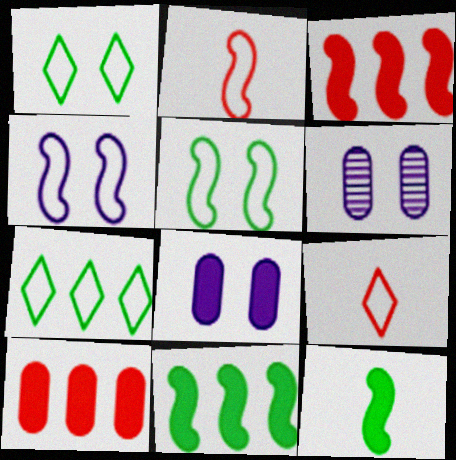[[6, 9, 11]]